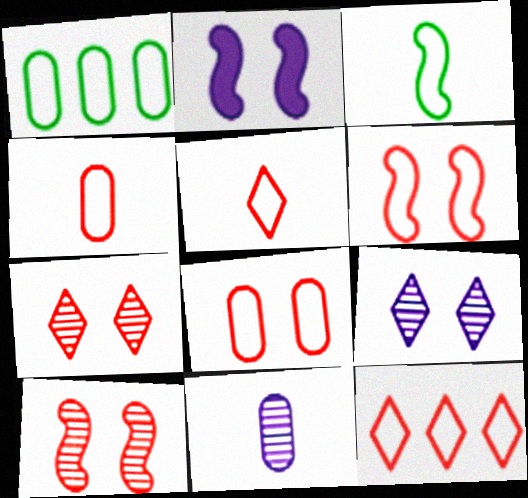[[4, 6, 12]]